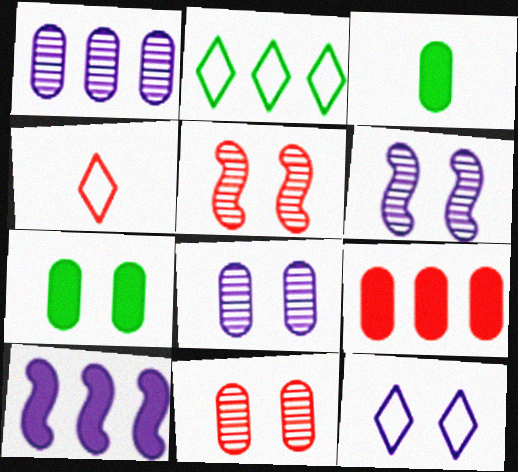[[2, 4, 12], 
[4, 5, 9], 
[5, 7, 12]]